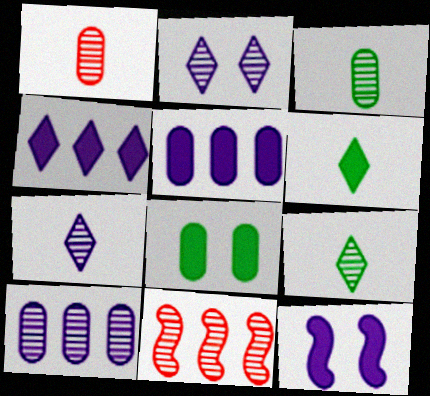[[2, 3, 11]]